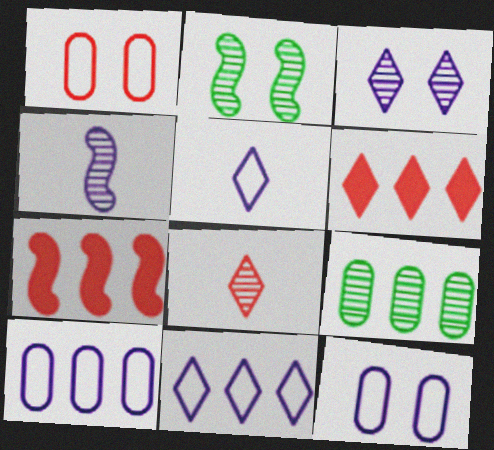[[1, 7, 8], 
[7, 9, 11]]